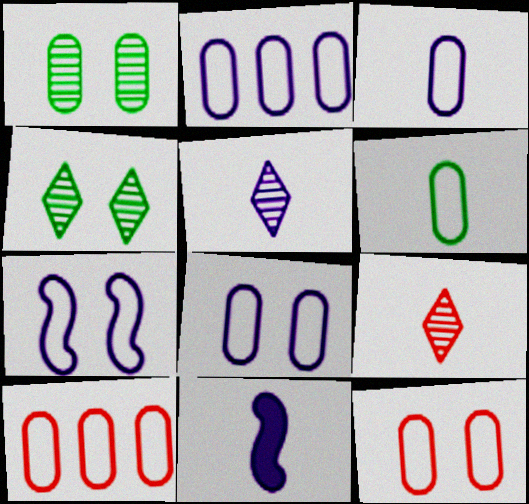[[2, 3, 8], 
[2, 6, 12], 
[3, 5, 11], 
[4, 10, 11], 
[6, 8, 10], 
[6, 9, 11]]